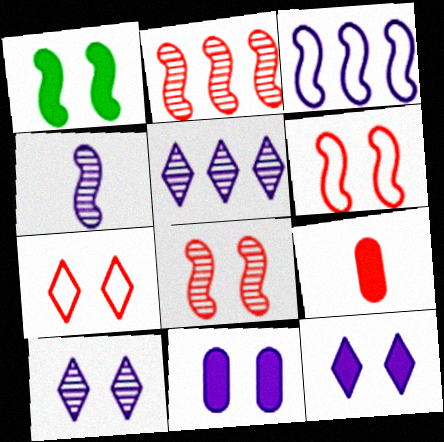[[2, 7, 9]]